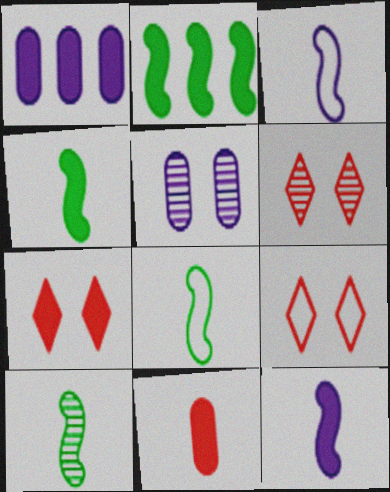[[1, 4, 7], 
[1, 6, 8], 
[1, 9, 10], 
[4, 8, 10], 
[6, 7, 9]]